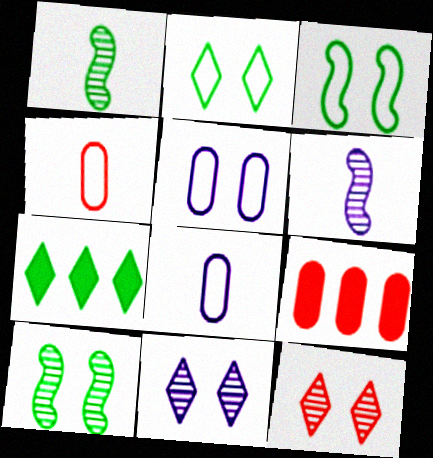[[2, 6, 9]]